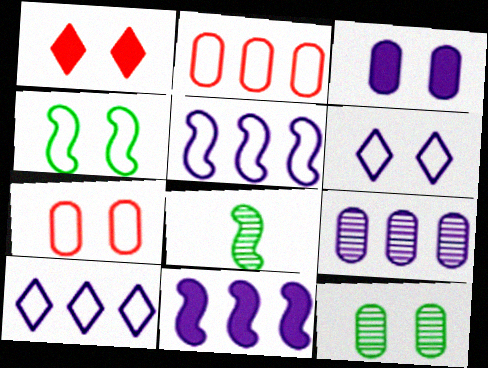[[3, 7, 12], 
[4, 6, 7], 
[9, 10, 11]]